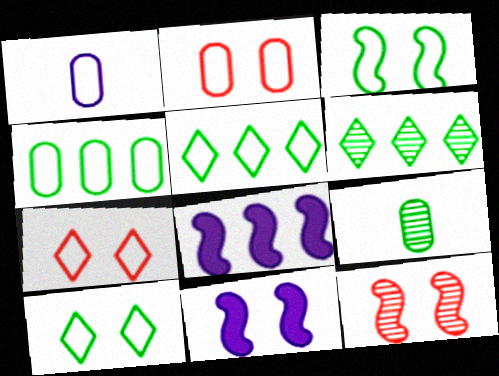[[1, 2, 4], 
[3, 11, 12], 
[7, 8, 9]]